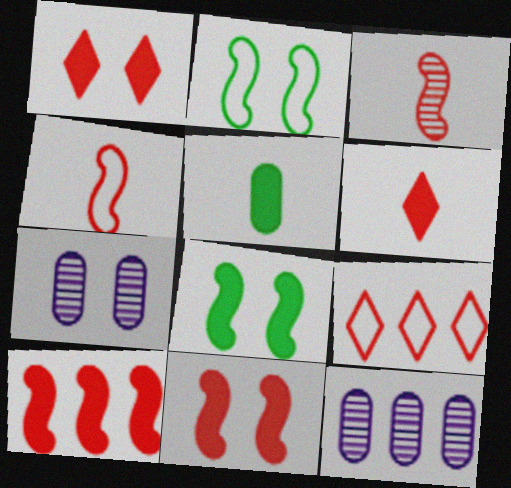[[1, 2, 7], 
[2, 6, 12]]